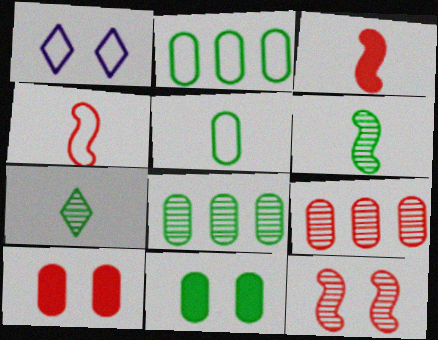[[1, 2, 4], 
[1, 3, 8], 
[1, 11, 12], 
[5, 8, 11]]